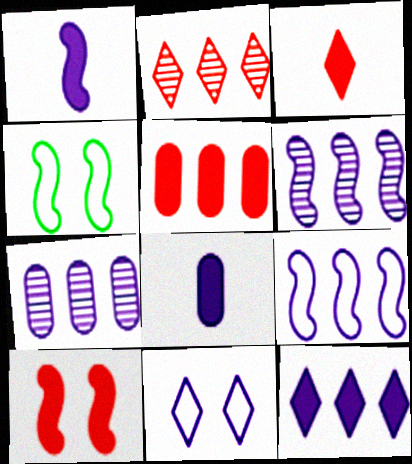[[1, 7, 11], 
[2, 4, 8], 
[3, 4, 7], 
[3, 5, 10], 
[6, 8, 11], 
[7, 9, 12]]